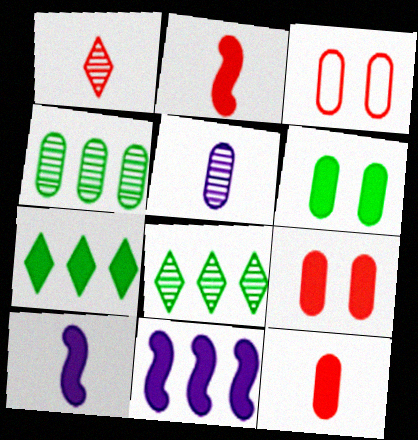[[3, 8, 10], 
[7, 9, 10]]